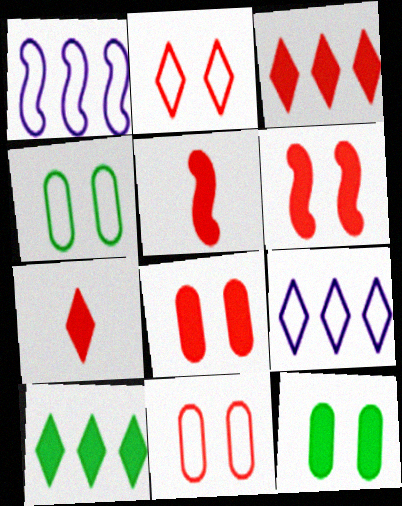[[3, 5, 8]]